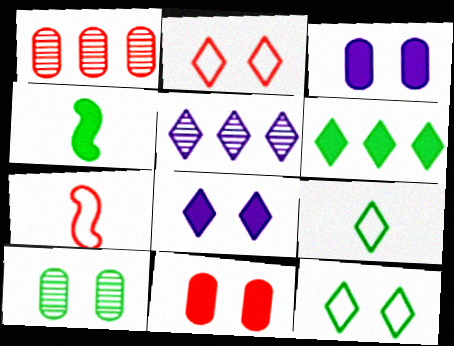[]